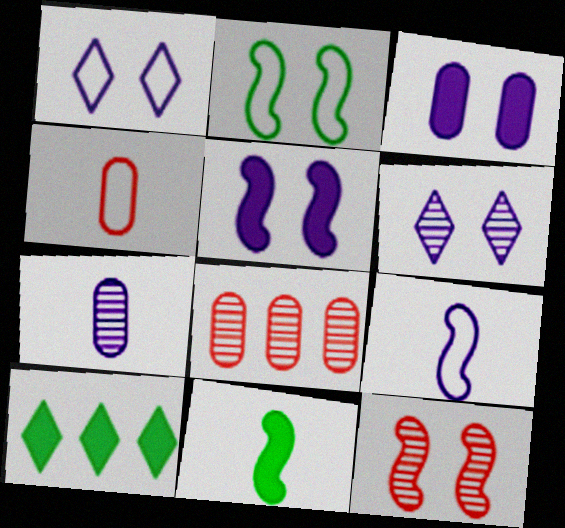[[1, 8, 11], 
[2, 5, 12]]